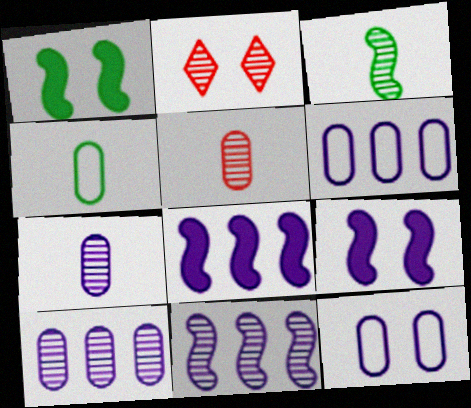[[1, 2, 12], 
[2, 3, 10], 
[2, 4, 8]]